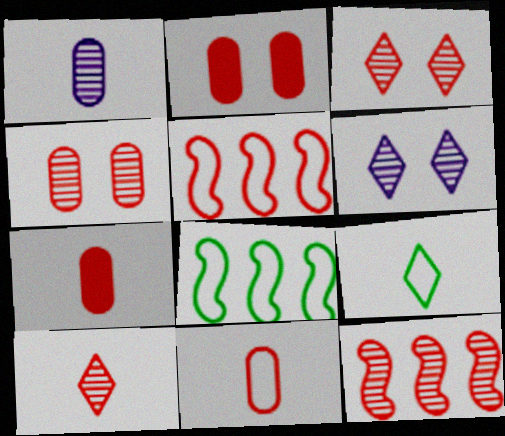[[2, 5, 10], 
[3, 5, 7], 
[4, 10, 12], 
[6, 7, 8]]